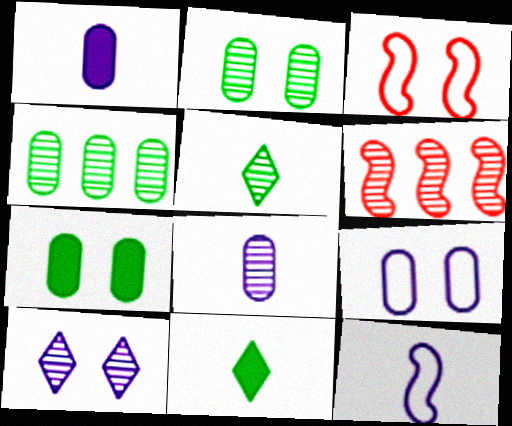[[3, 7, 10], 
[6, 9, 11]]